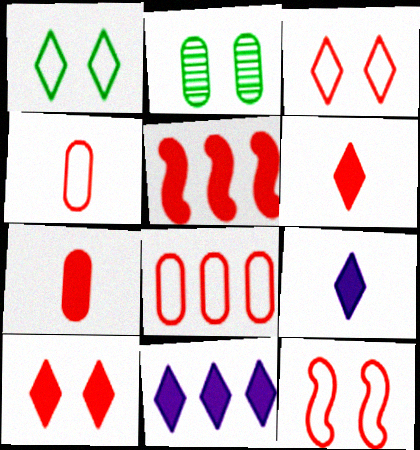[[5, 7, 10]]